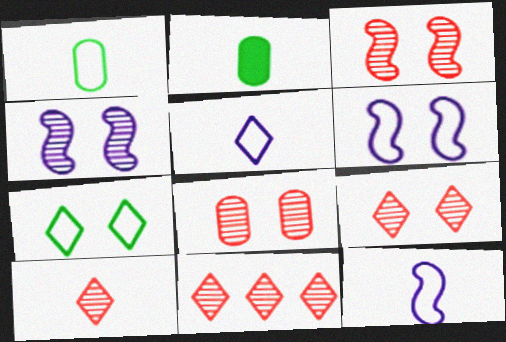[[2, 6, 11], 
[2, 10, 12], 
[3, 8, 9], 
[9, 10, 11]]